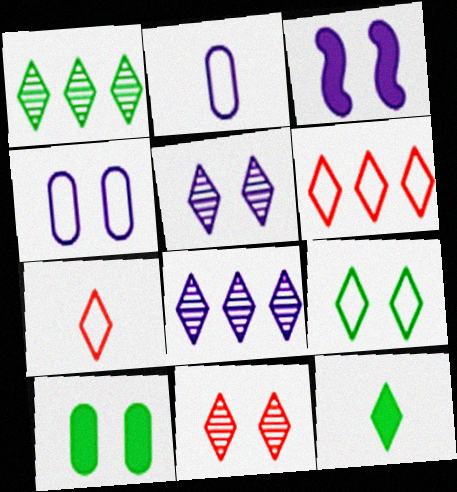[[1, 9, 12], 
[2, 3, 8], 
[3, 4, 5], 
[5, 6, 12]]